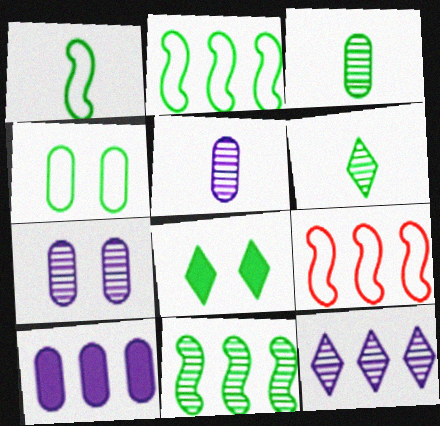[[2, 3, 8], 
[5, 8, 9]]